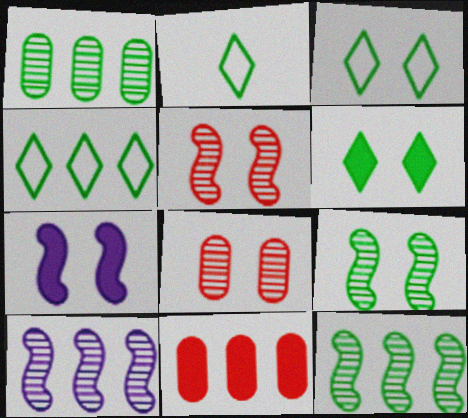[[2, 3, 4], 
[3, 7, 8], 
[4, 10, 11]]